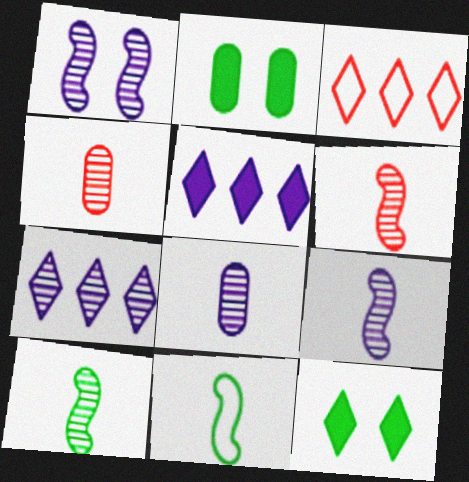[[1, 7, 8], 
[2, 3, 9], 
[6, 9, 10]]